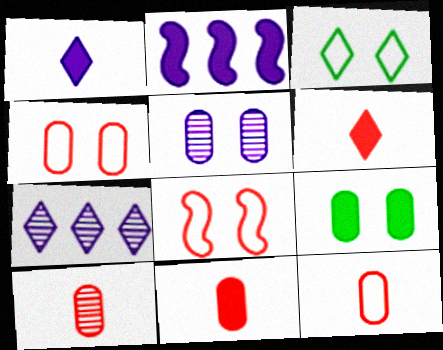[[2, 3, 10], 
[2, 6, 9], 
[3, 6, 7], 
[4, 5, 9], 
[10, 11, 12]]